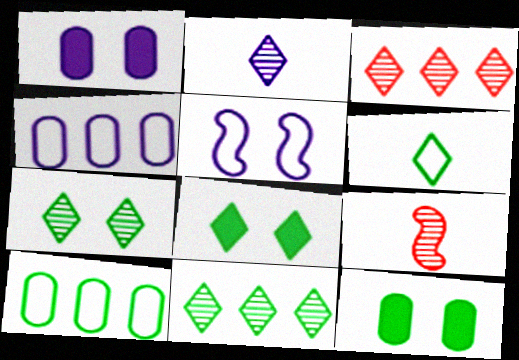[[2, 3, 7], 
[4, 8, 9], 
[6, 8, 11]]